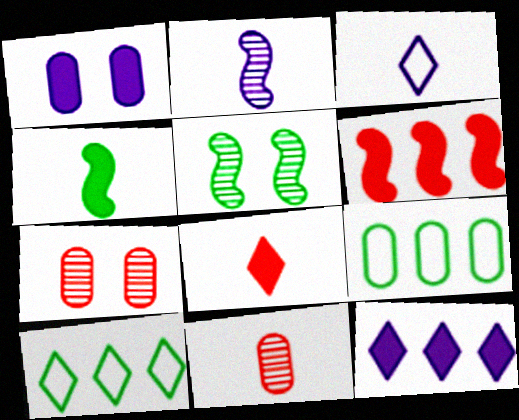[[1, 9, 11], 
[3, 4, 11]]